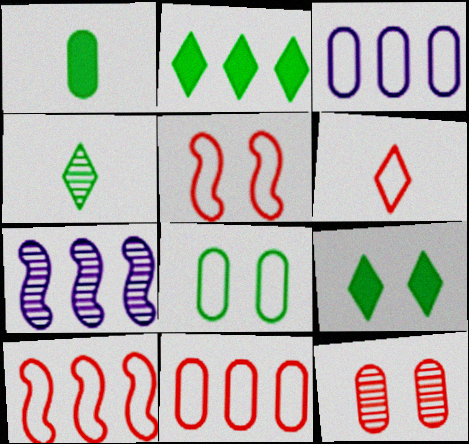[[1, 3, 12], 
[2, 7, 11], 
[4, 7, 12], 
[5, 6, 11]]